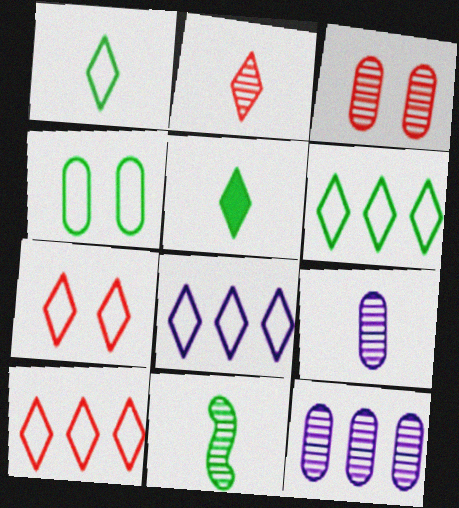[[1, 7, 8], 
[2, 9, 11], 
[6, 8, 10]]